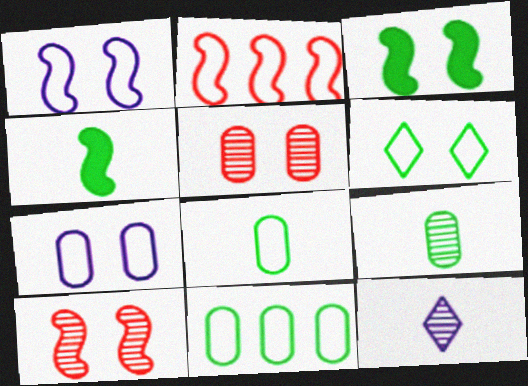[[1, 3, 10]]